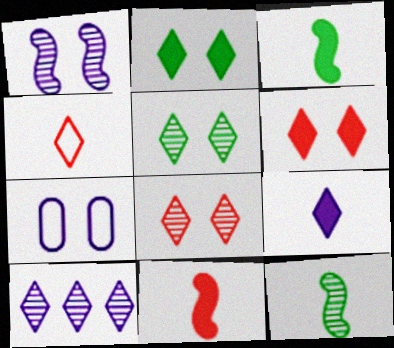[[2, 4, 10]]